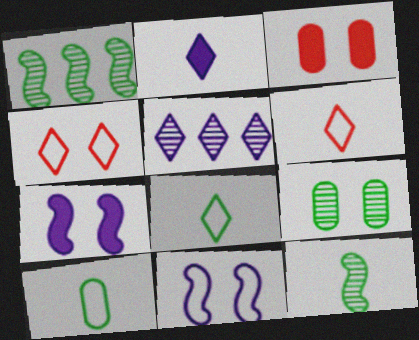[[4, 7, 9]]